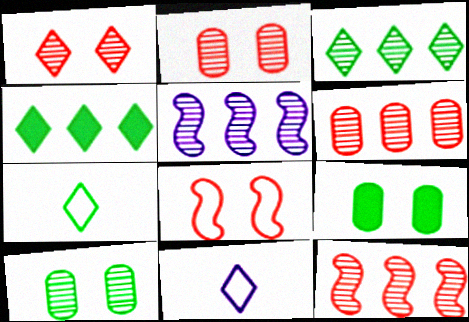[[1, 4, 11], 
[3, 5, 6], 
[9, 11, 12]]